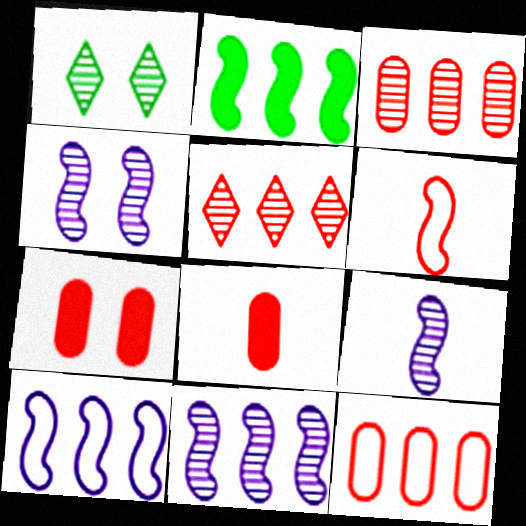[[1, 3, 9], 
[1, 8, 10], 
[2, 4, 6], 
[4, 9, 11], 
[5, 6, 7]]